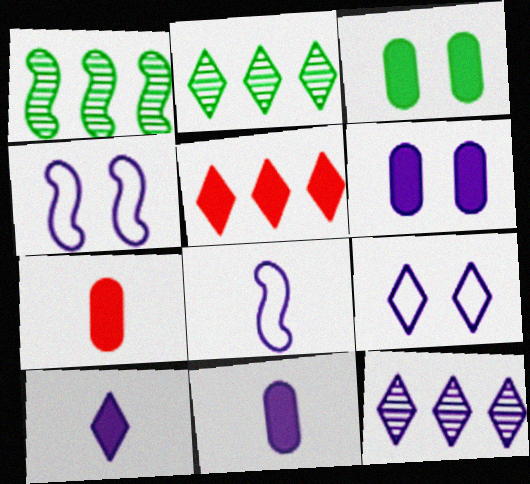[[1, 7, 9], 
[2, 4, 7], 
[4, 11, 12], 
[6, 8, 12], 
[9, 10, 12]]